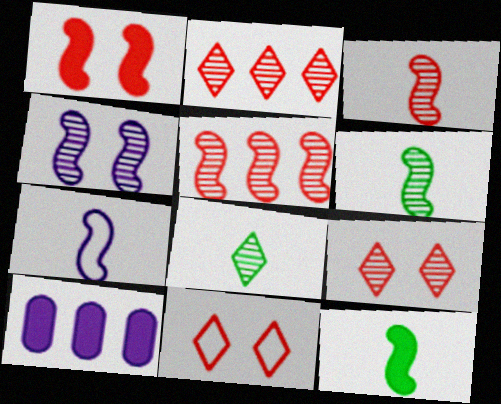[[3, 7, 12], 
[4, 5, 6], 
[6, 10, 11]]